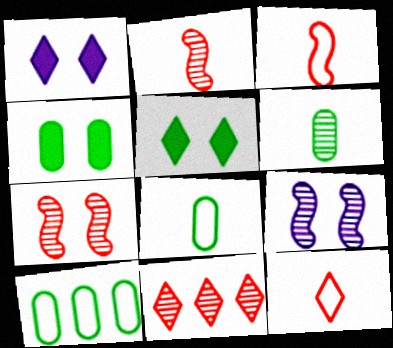[[1, 2, 10], 
[4, 6, 10], 
[6, 9, 11]]